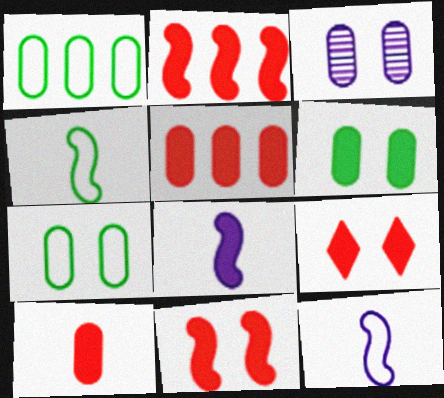[[1, 3, 10], 
[2, 9, 10]]